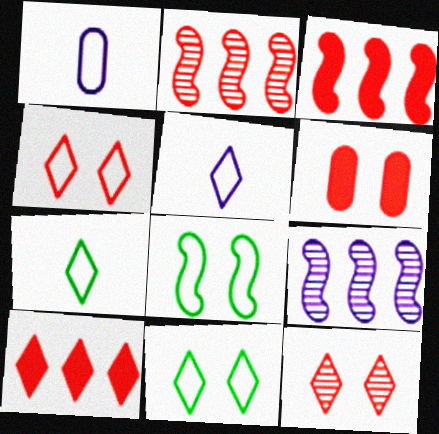[[6, 7, 9]]